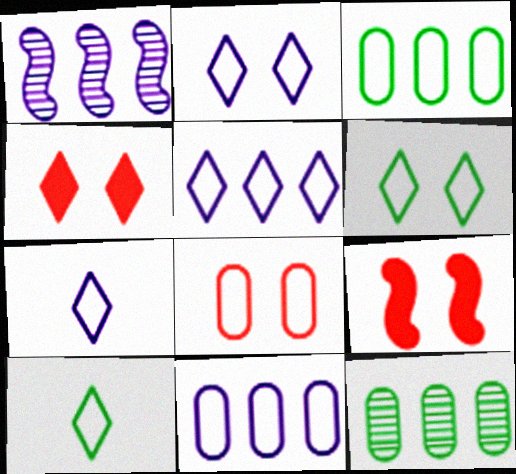[[2, 5, 7], 
[7, 9, 12]]